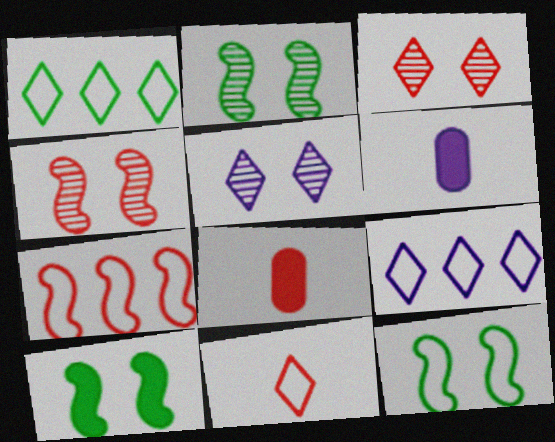[[1, 4, 6], 
[2, 8, 9], 
[2, 10, 12], 
[3, 7, 8]]